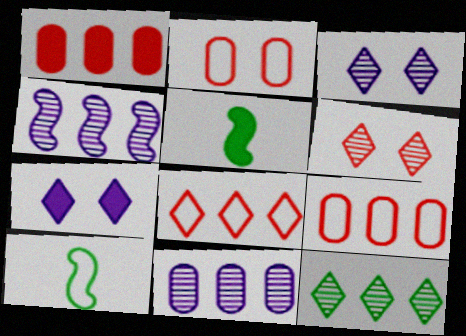[[1, 3, 10], 
[1, 5, 7], 
[3, 5, 9]]